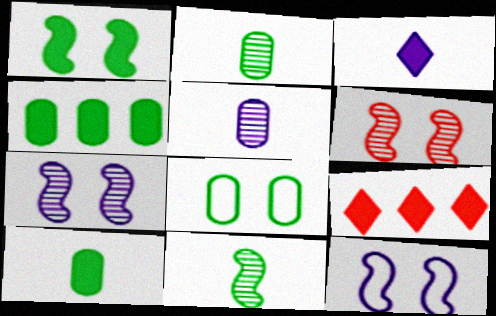[[1, 6, 12], 
[2, 4, 8], 
[2, 9, 12]]